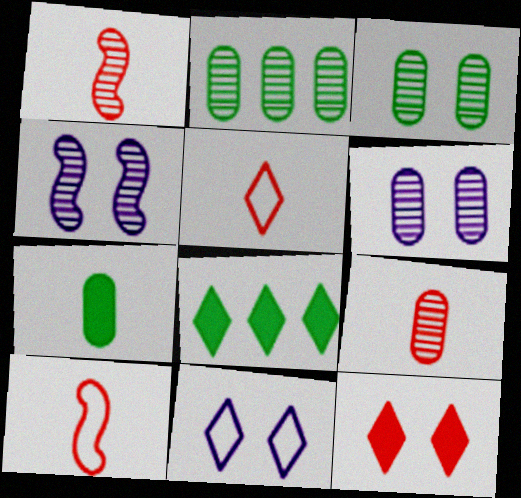[[2, 6, 9], 
[6, 8, 10]]